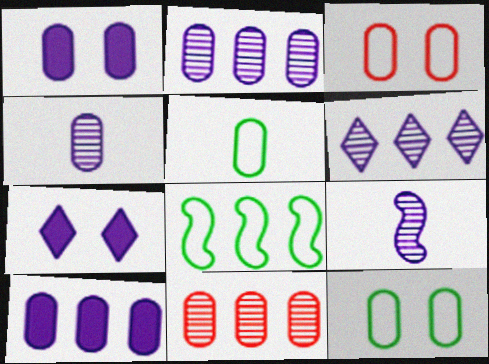[[1, 5, 11]]